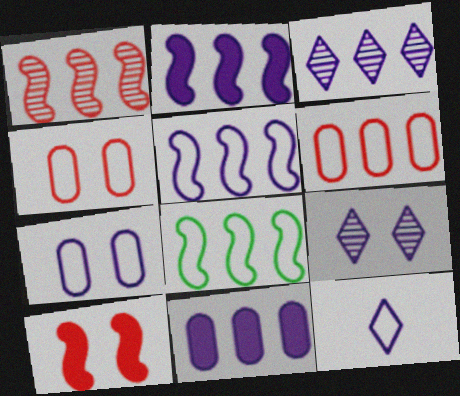[[1, 2, 8], 
[3, 5, 11], 
[4, 8, 12], 
[5, 7, 12]]